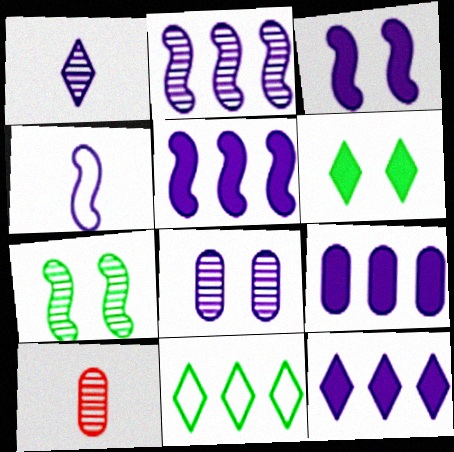[[1, 2, 8], 
[2, 3, 4], 
[3, 10, 11], 
[4, 8, 12], 
[5, 9, 12]]